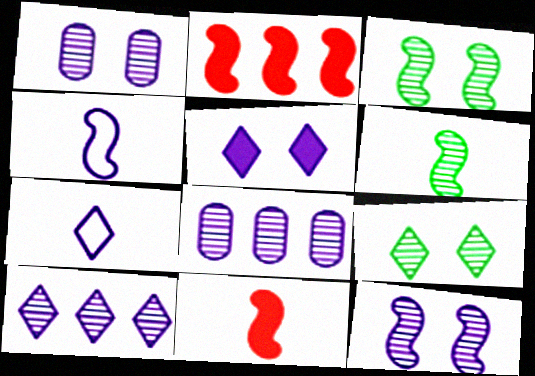[[2, 3, 4], 
[4, 5, 8], 
[4, 6, 11], 
[5, 7, 10]]